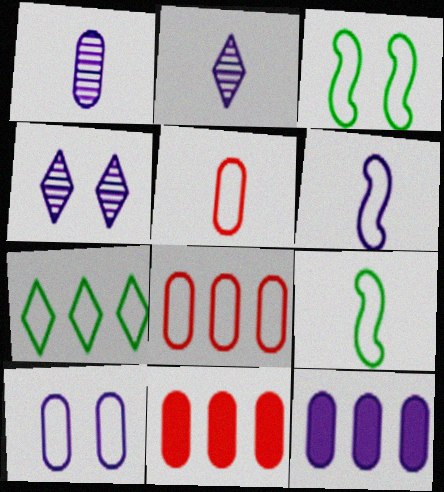[[1, 10, 12], 
[2, 3, 11], 
[4, 6, 12], 
[4, 9, 11]]